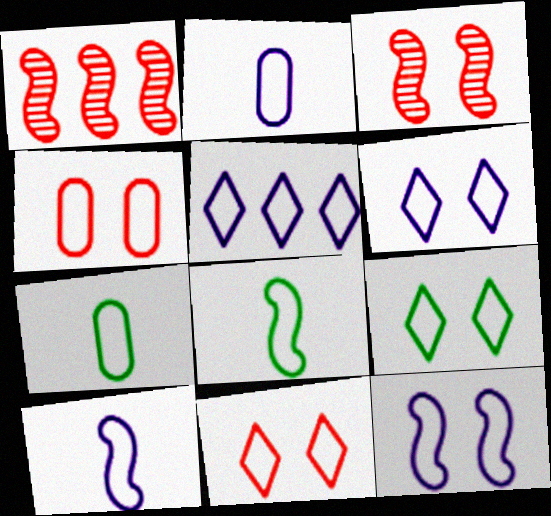[[2, 5, 12], 
[4, 5, 8], 
[4, 9, 12], 
[6, 9, 11]]